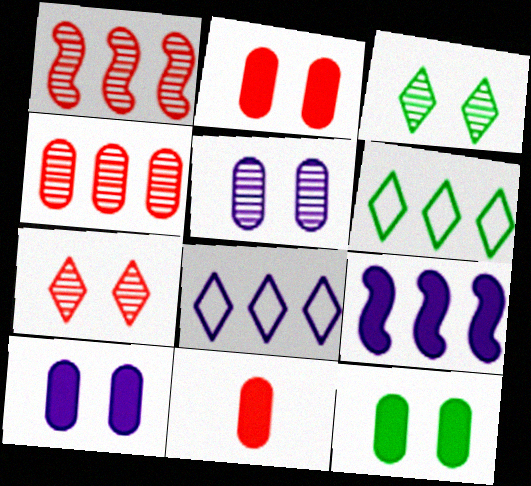[[2, 10, 12], 
[4, 6, 9]]